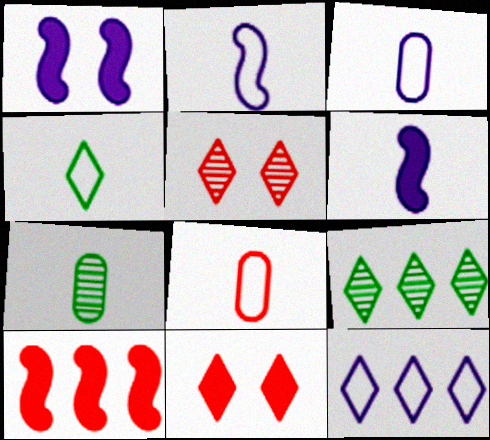[[1, 8, 9], 
[2, 4, 8], 
[5, 8, 10]]